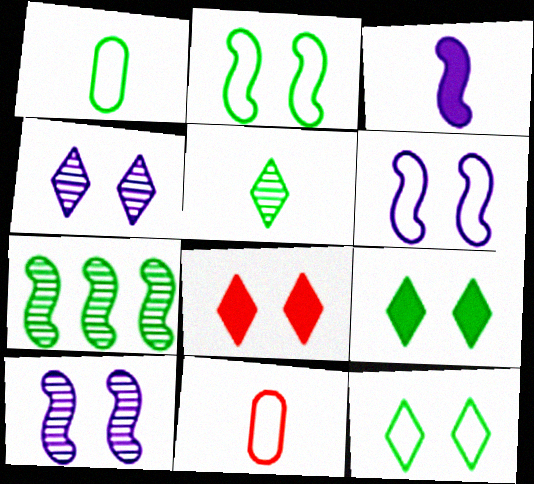[[1, 7, 9], 
[3, 5, 11], 
[4, 8, 12]]